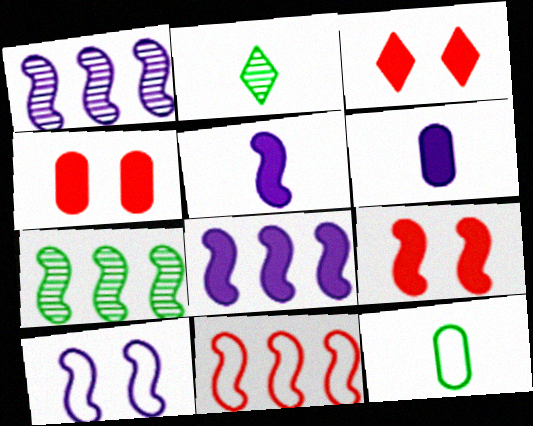[[1, 3, 12], 
[1, 5, 10], 
[3, 4, 9], 
[7, 8, 11]]